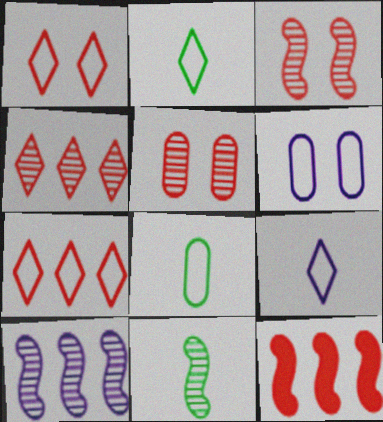[[3, 10, 11]]